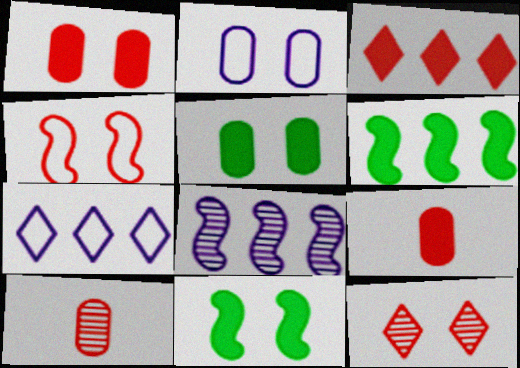[[1, 4, 12], 
[2, 11, 12], 
[3, 4, 10], 
[7, 10, 11]]